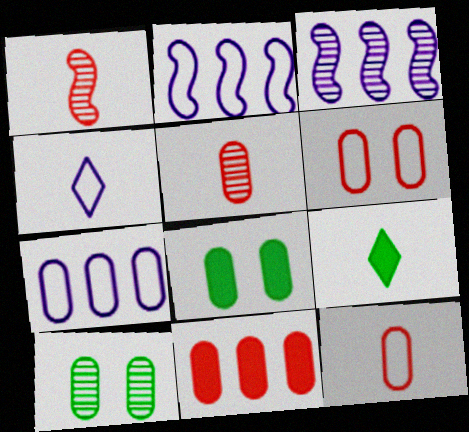[[3, 6, 9], 
[5, 6, 11], 
[5, 7, 8]]